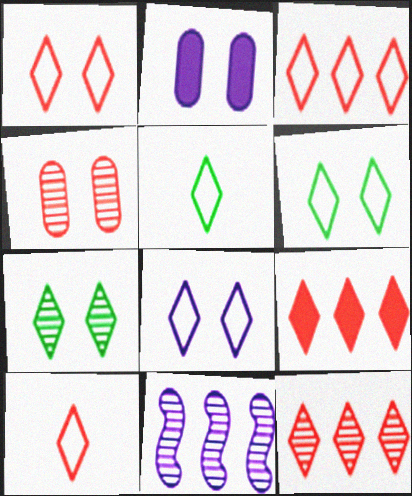[[1, 3, 10], 
[1, 6, 8], 
[3, 5, 8], 
[3, 9, 12]]